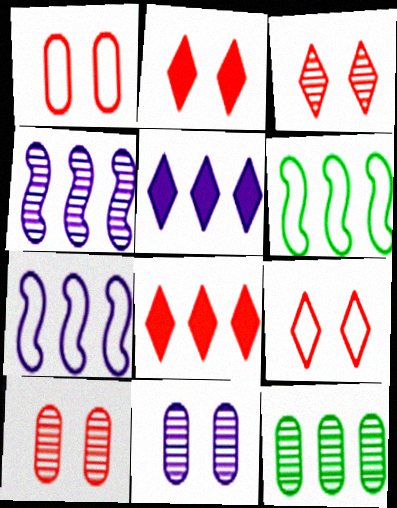[[2, 3, 9], 
[7, 8, 12]]